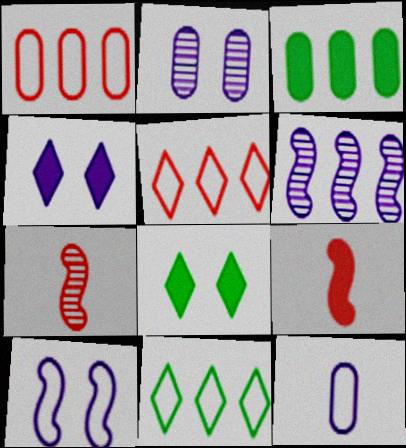[[2, 4, 10], 
[2, 9, 11], 
[3, 4, 9], 
[3, 5, 6], 
[4, 6, 12]]